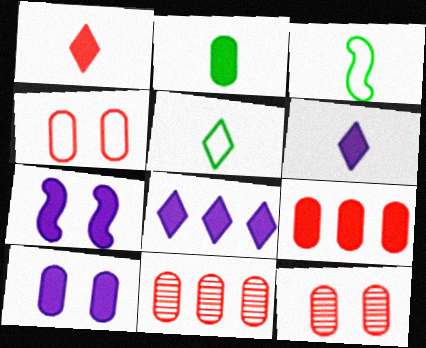[[2, 9, 10], 
[3, 8, 12], 
[5, 7, 11]]